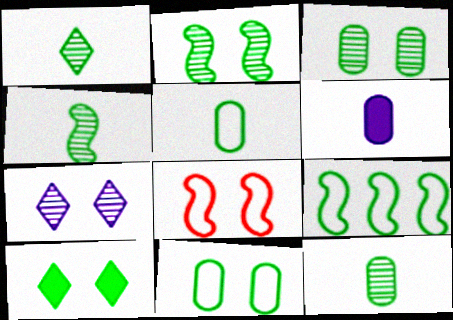[[1, 4, 12], 
[2, 10, 11], 
[9, 10, 12]]